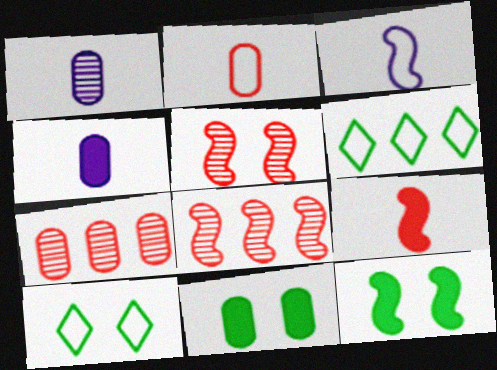[[3, 8, 12], 
[4, 5, 6], 
[4, 8, 10]]